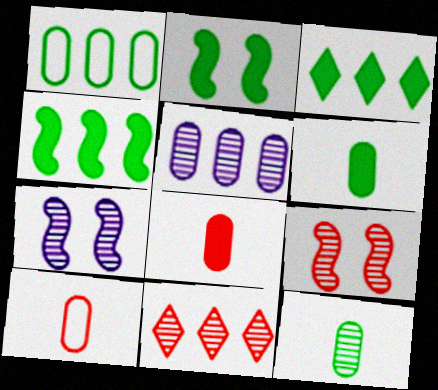[[2, 3, 6], 
[3, 7, 10], 
[7, 11, 12]]